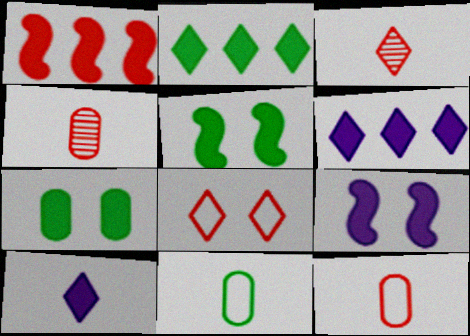[[1, 4, 8], 
[1, 7, 10]]